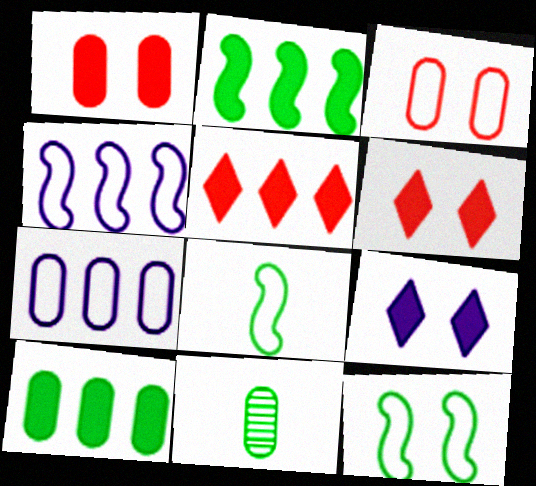[[1, 7, 11], 
[4, 6, 11]]